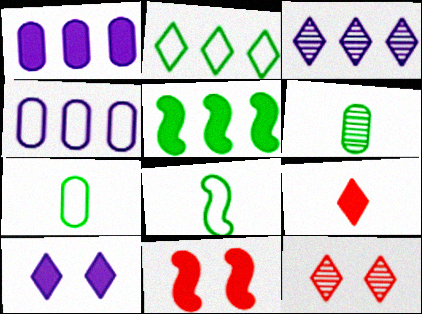[[1, 8, 12], 
[3, 7, 11]]